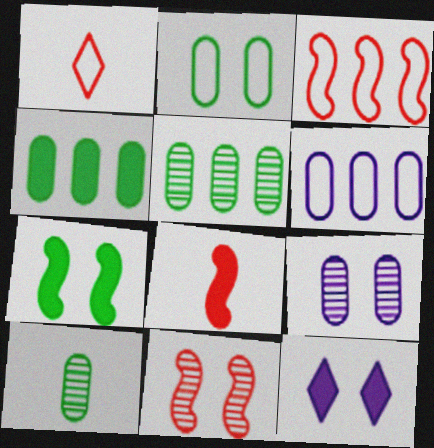[[2, 4, 10], 
[2, 11, 12], 
[3, 8, 11], 
[3, 10, 12], 
[4, 8, 12]]